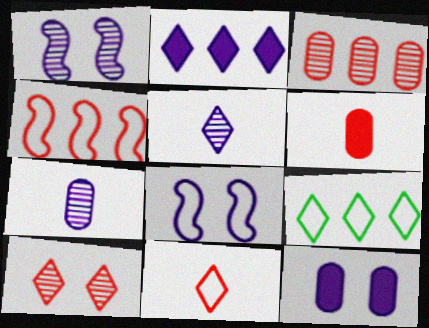[[1, 6, 9], 
[2, 7, 8], 
[4, 6, 10]]